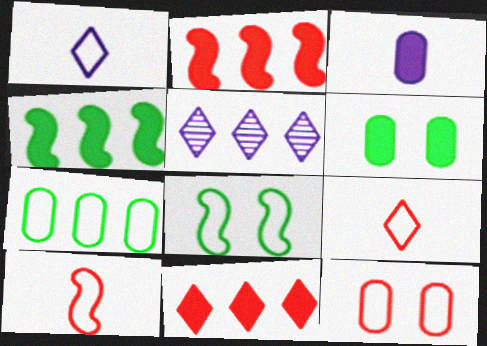[[2, 5, 7], 
[5, 6, 10]]